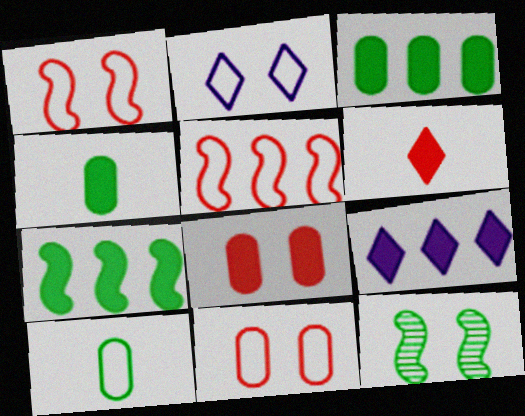[[2, 5, 10], 
[2, 8, 12]]